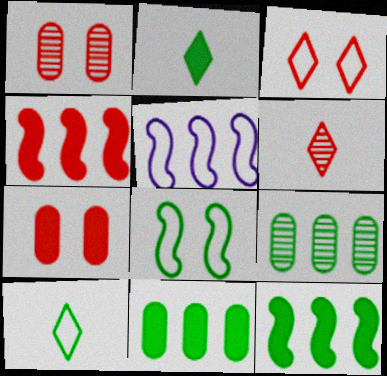[[1, 2, 5], 
[2, 8, 9]]